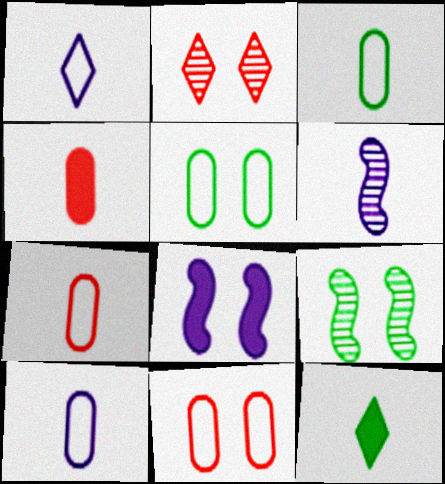[[2, 5, 8], 
[3, 7, 10], 
[6, 7, 12]]